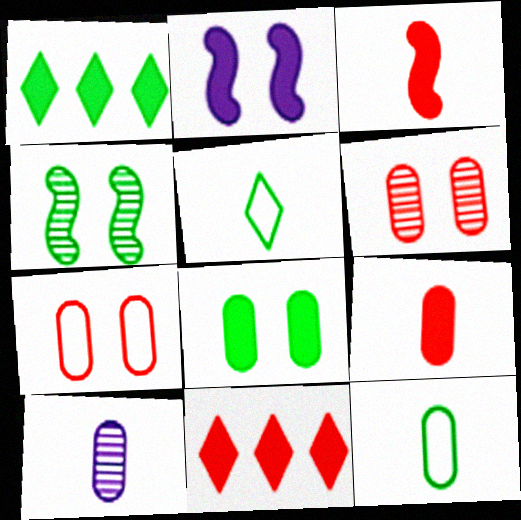[[1, 2, 9], 
[1, 4, 12], 
[3, 5, 10], 
[9, 10, 12]]